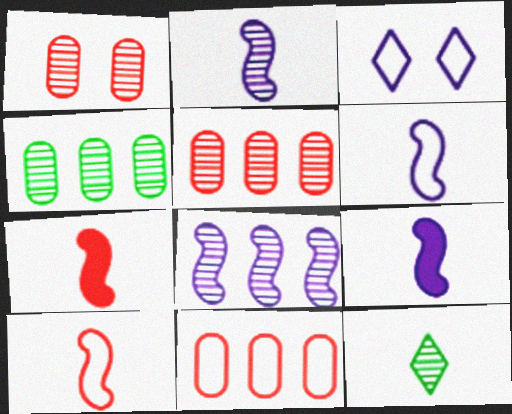[[1, 8, 12], 
[2, 6, 9], 
[3, 4, 7]]